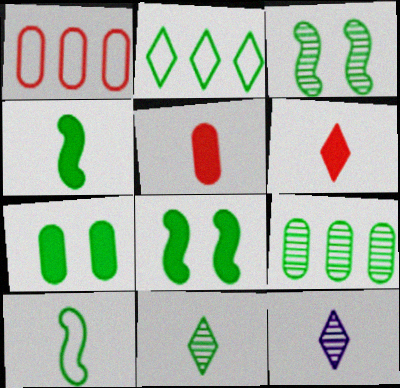[[1, 8, 12], 
[3, 9, 11], 
[5, 10, 12]]